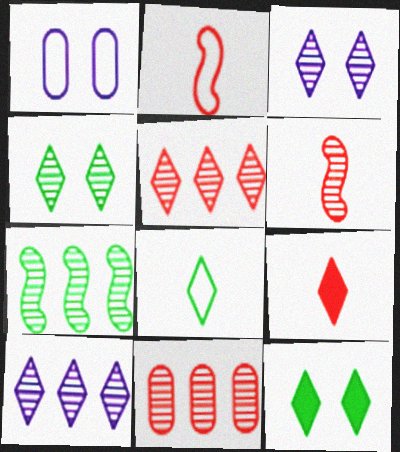[[1, 7, 9], 
[7, 10, 11]]